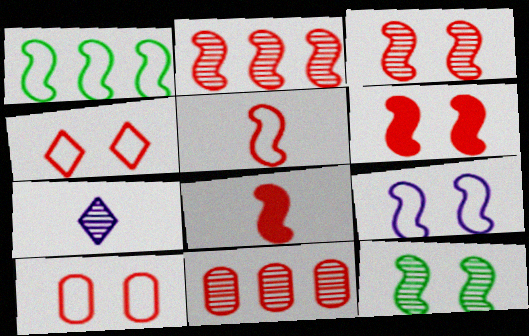[[1, 5, 9], 
[2, 5, 6], 
[4, 8, 11], 
[6, 9, 12], 
[7, 11, 12]]